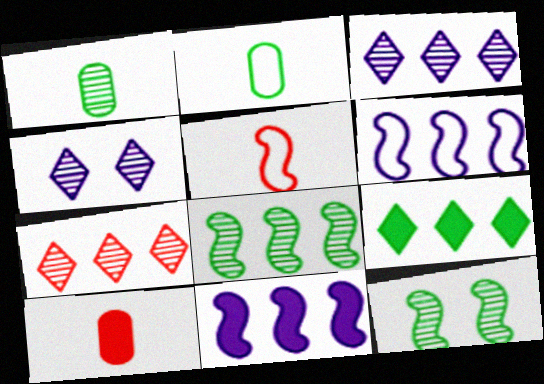[[2, 9, 12], 
[5, 11, 12]]